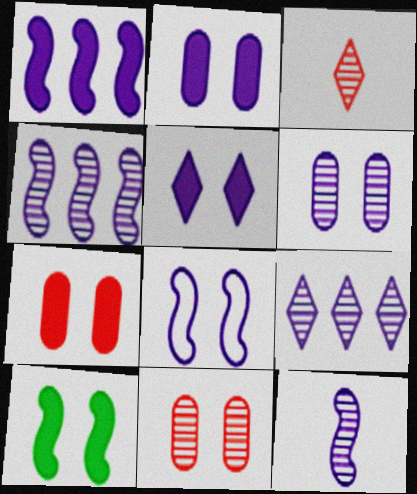[[1, 8, 12], 
[5, 6, 8], 
[5, 7, 10], 
[6, 9, 12]]